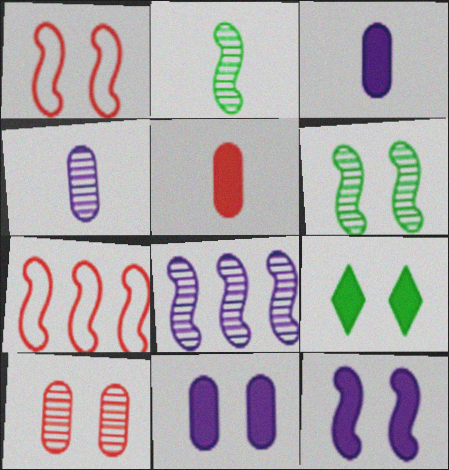[[1, 6, 12], 
[2, 7, 12], 
[4, 7, 9]]